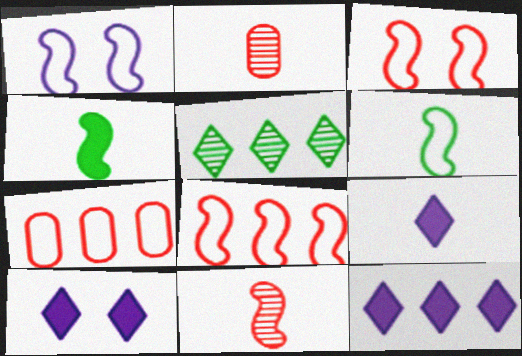[[1, 6, 8], 
[2, 6, 9], 
[9, 10, 12]]